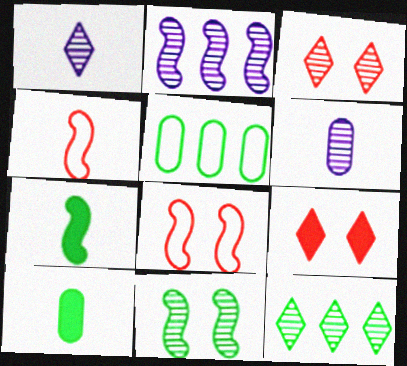[[1, 3, 12], 
[1, 4, 10], 
[2, 7, 8]]